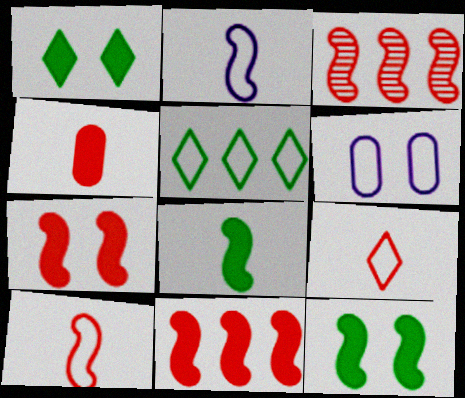[[2, 3, 12], 
[3, 7, 10], 
[5, 6, 10]]